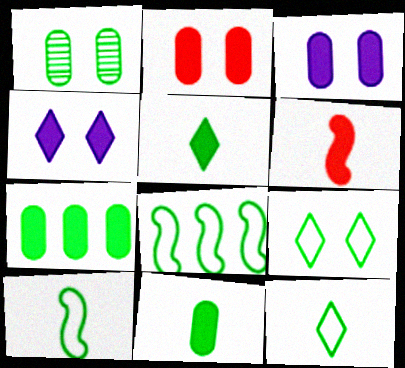[[1, 5, 8], 
[4, 6, 7]]